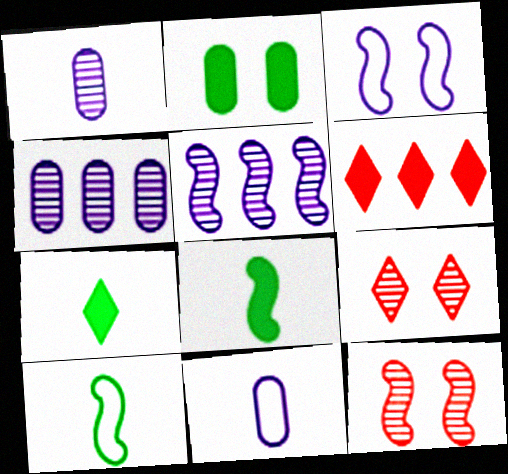[[2, 3, 9]]